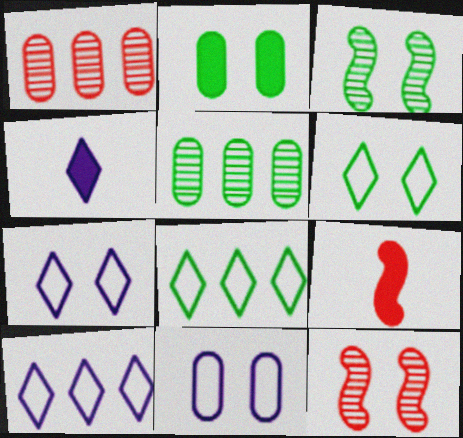[[2, 3, 6], 
[2, 7, 12], 
[5, 7, 9]]